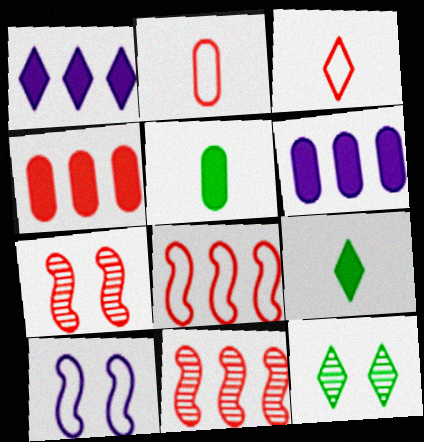[[1, 3, 12], 
[3, 4, 7]]